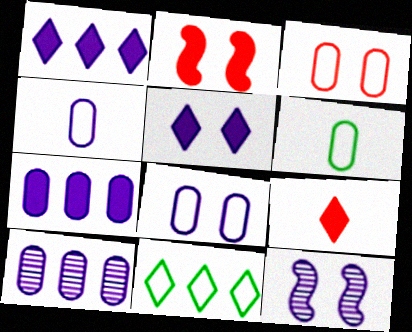[[1, 4, 12], 
[5, 8, 12]]